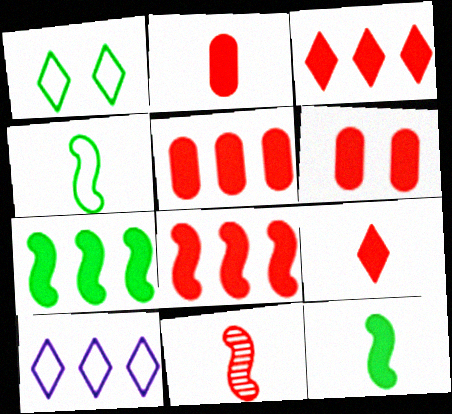[[2, 5, 6], 
[3, 5, 8], 
[6, 8, 9]]